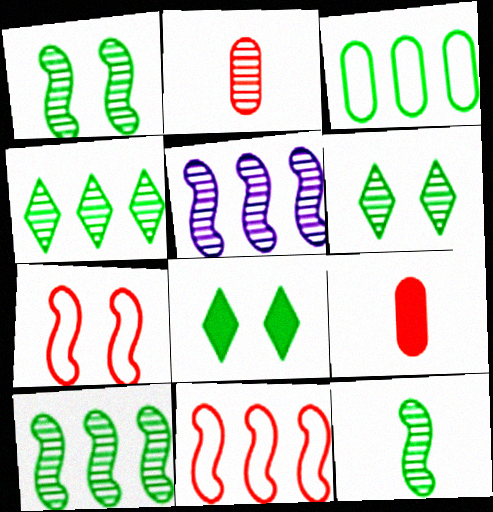[[1, 10, 12], 
[2, 5, 6], 
[3, 8, 12]]